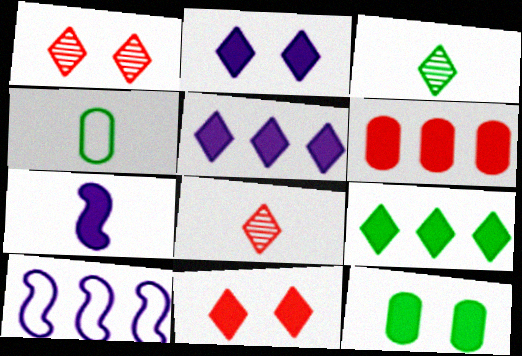[[4, 7, 8], 
[8, 10, 12]]